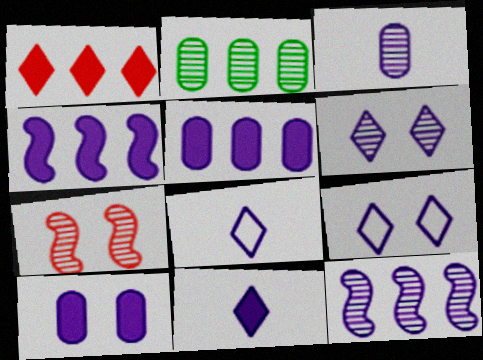[[3, 4, 9], 
[3, 6, 12], 
[4, 10, 11], 
[8, 10, 12]]